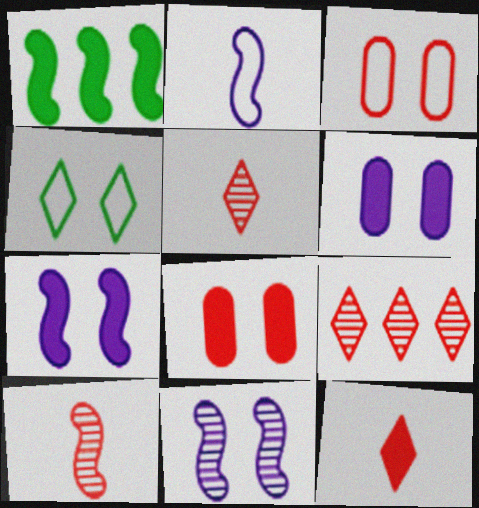[[1, 6, 12], 
[4, 8, 11]]